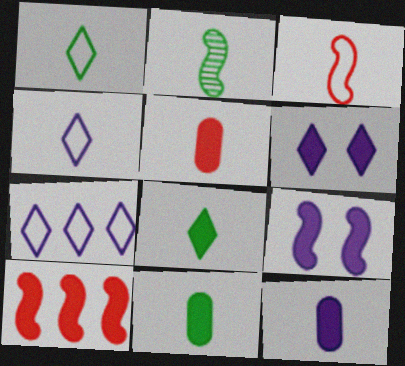[[1, 2, 11], 
[2, 4, 5], 
[5, 11, 12], 
[6, 10, 11]]